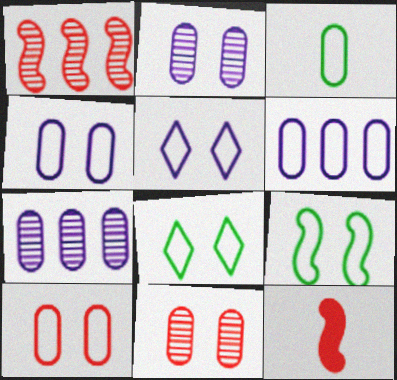[[3, 6, 10], 
[5, 9, 10], 
[7, 8, 12]]